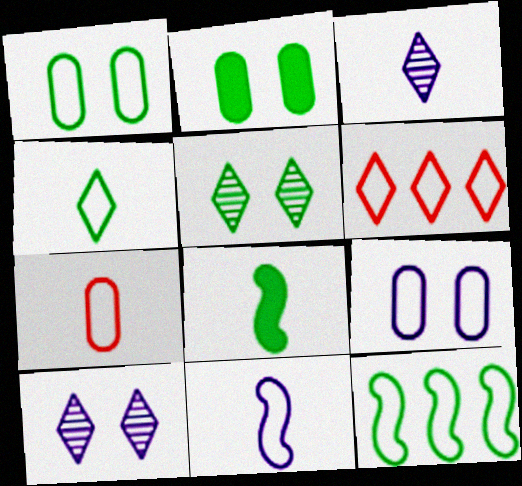[[1, 4, 12], 
[1, 6, 11], 
[3, 7, 8], 
[4, 7, 11]]